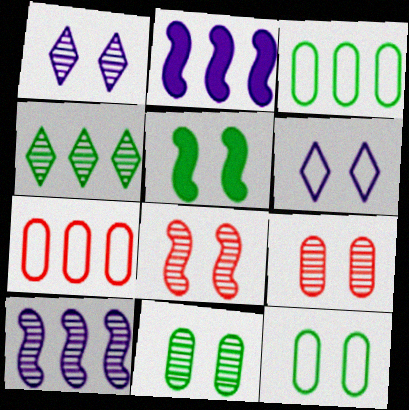[[1, 8, 11], 
[2, 4, 7], 
[5, 6, 9]]